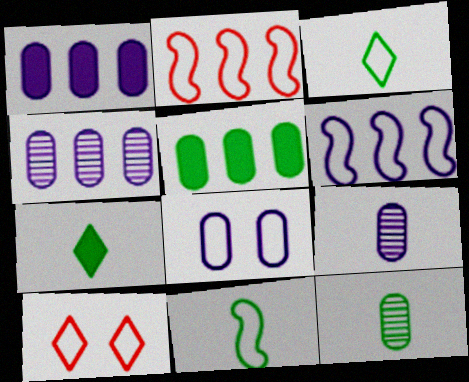[[1, 8, 9], 
[2, 3, 8], 
[7, 11, 12]]